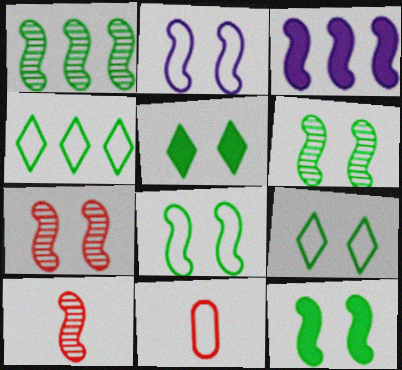[[2, 4, 11], 
[2, 7, 12], 
[3, 8, 10], 
[6, 8, 12]]